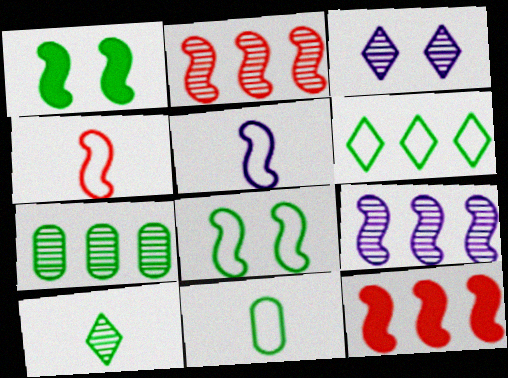[[1, 2, 5], 
[1, 4, 9], 
[3, 11, 12], 
[6, 8, 11]]